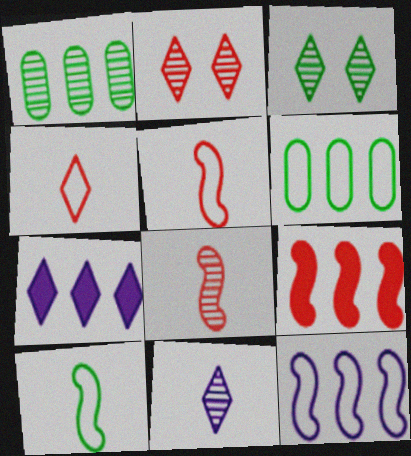[[3, 4, 7]]